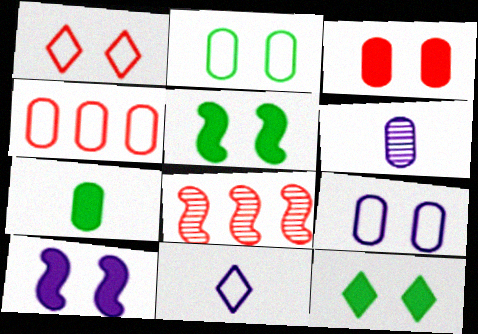[[3, 10, 12]]